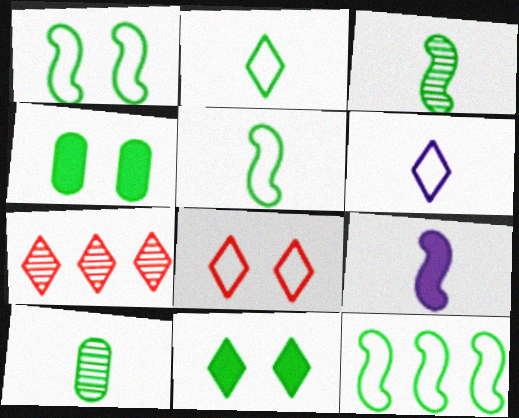[[1, 5, 12], 
[6, 7, 11], 
[10, 11, 12]]